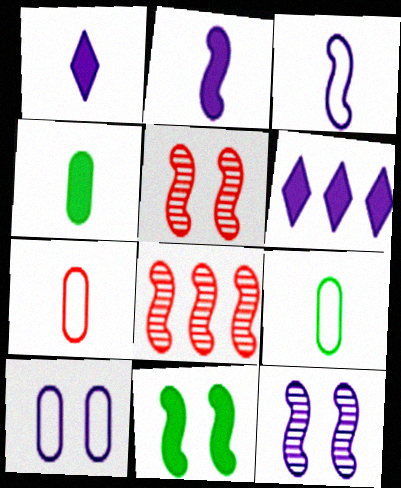[[3, 8, 11], 
[5, 6, 9]]